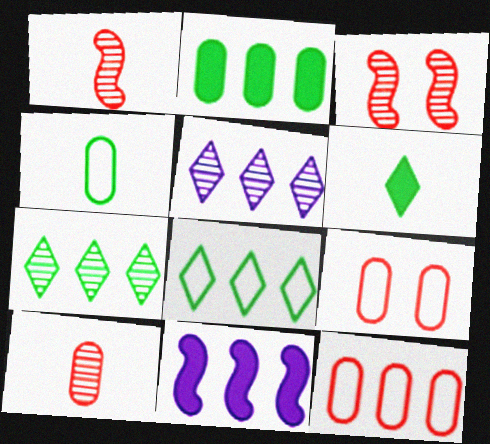[[7, 11, 12]]